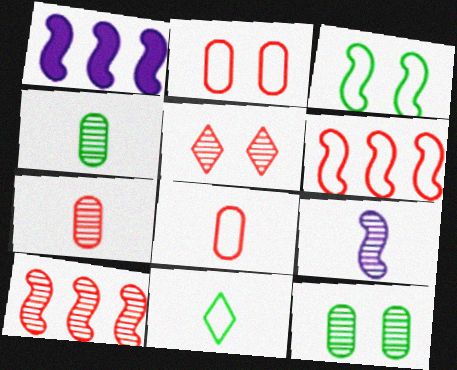[[5, 7, 10]]